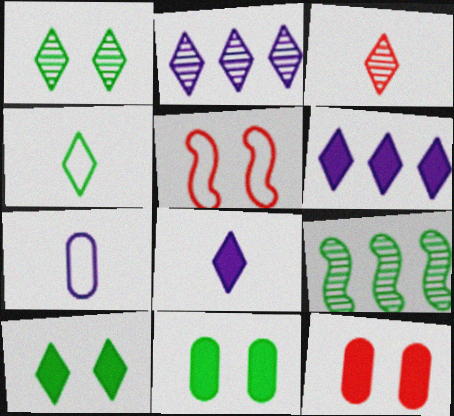[[1, 2, 3], 
[3, 4, 8], 
[4, 9, 11]]